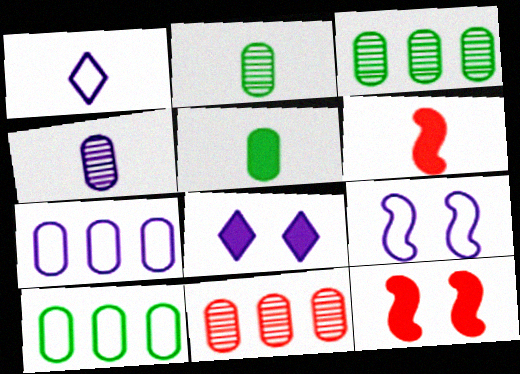[[1, 2, 6], 
[1, 3, 12], 
[1, 7, 9]]